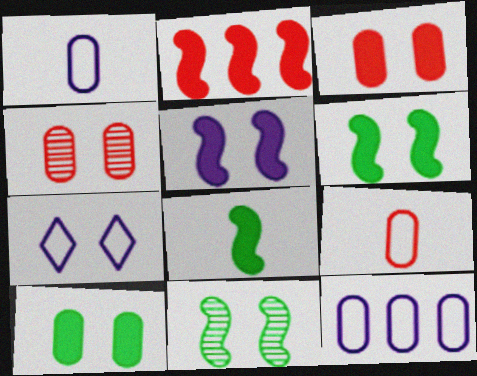[[2, 5, 8], 
[3, 7, 11], 
[4, 6, 7]]